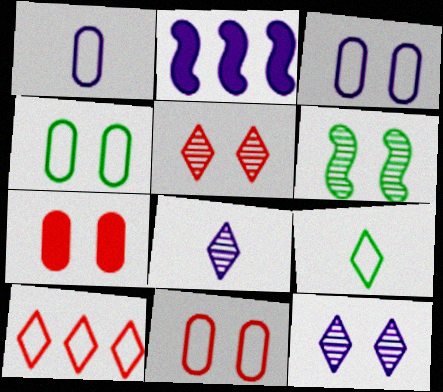[[1, 2, 12], 
[2, 3, 8], 
[3, 4, 11]]